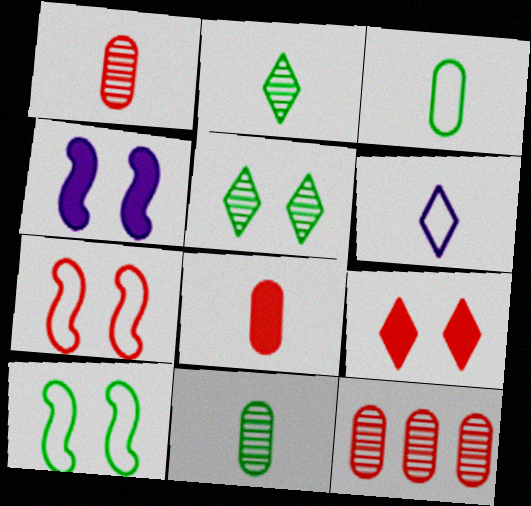[]